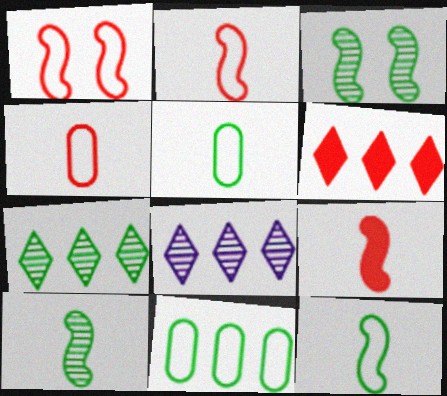[]